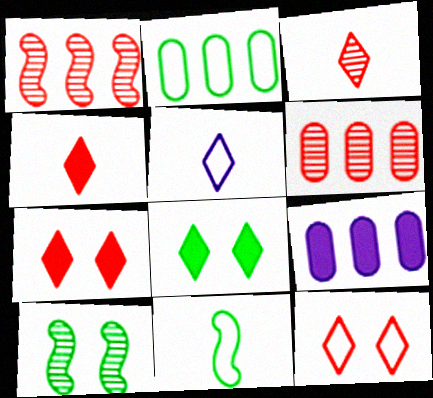[[2, 6, 9]]